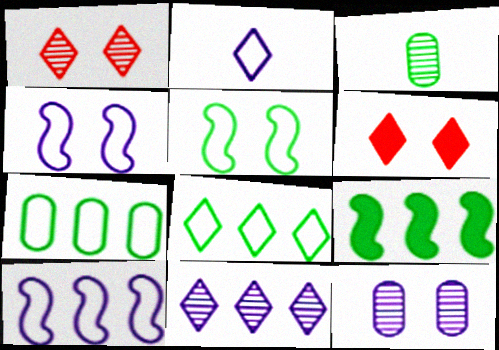[[3, 6, 10], 
[5, 6, 12]]